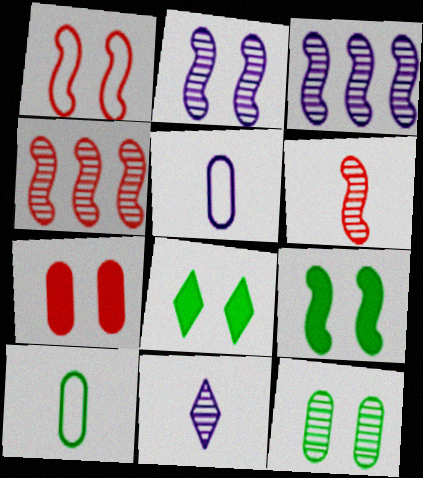[[1, 2, 9], 
[4, 5, 8], 
[4, 11, 12]]